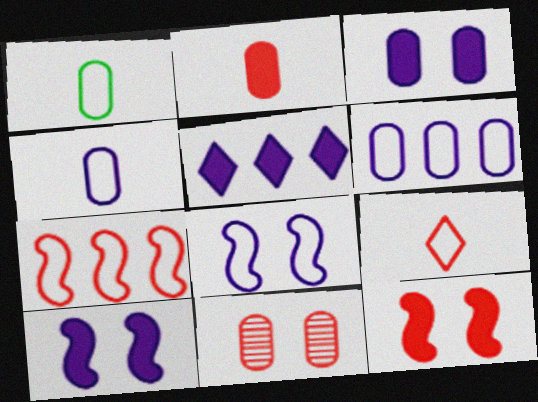[]